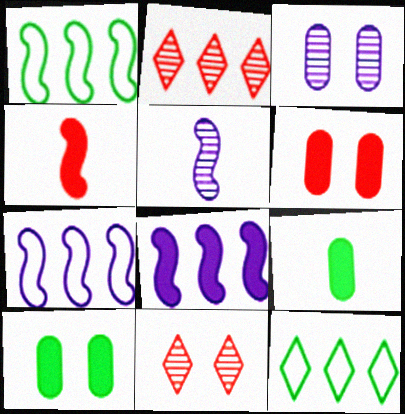[[3, 4, 12], 
[5, 6, 12], 
[7, 9, 11]]